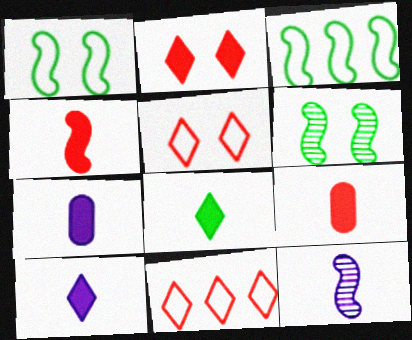[[4, 7, 8], 
[6, 7, 11]]